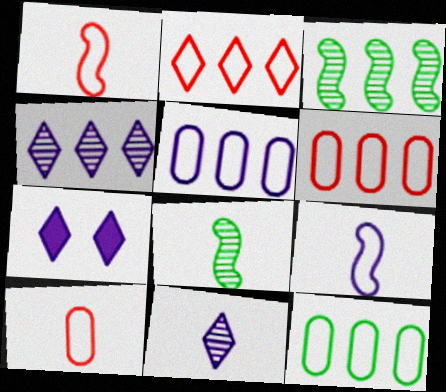[[3, 7, 10], 
[5, 6, 12], 
[6, 7, 8]]